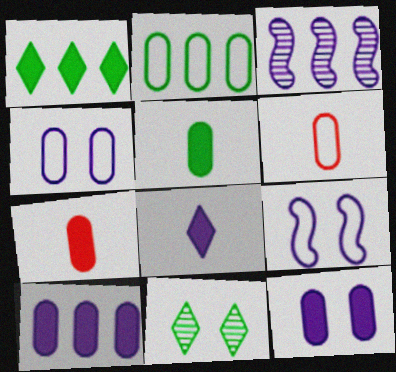[[2, 4, 6], 
[3, 4, 8]]